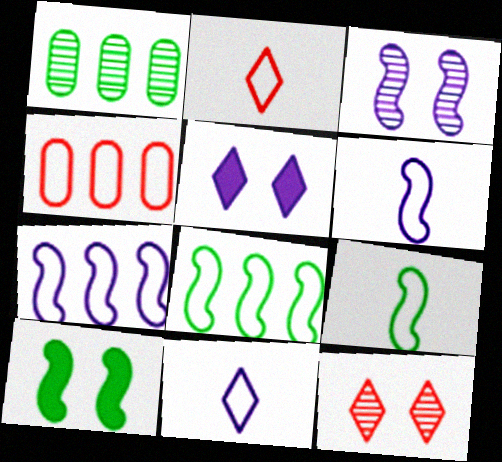[]